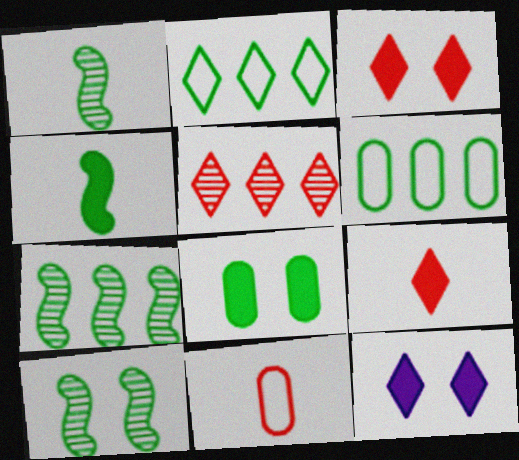[[1, 2, 8], 
[1, 7, 10], 
[7, 11, 12]]